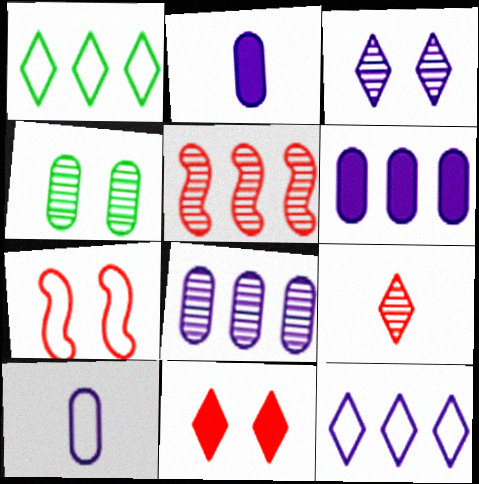[[1, 5, 6], 
[1, 7, 10]]